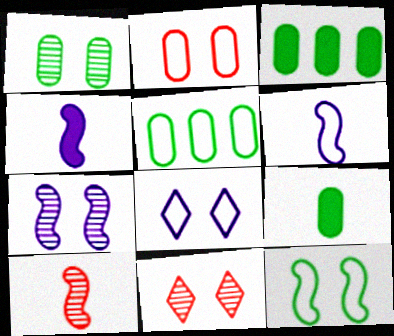[[1, 5, 9], 
[1, 7, 11], 
[2, 8, 12], 
[3, 6, 11], 
[3, 8, 10], 
[4, 5, 11]]